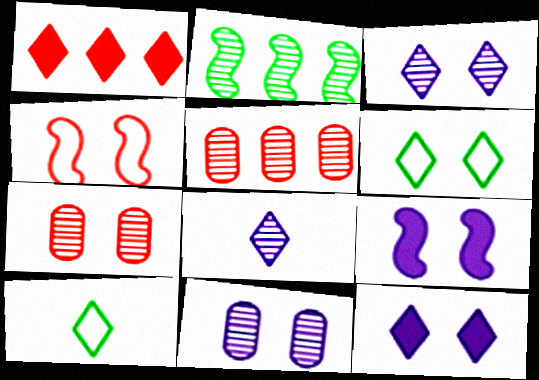[[1, 3, 10], 
[1, 6, 8], 
[2, 7, 8], 
[5, 9, 10], 
[6, 7, 9]]